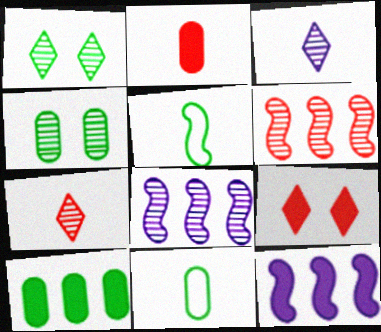[[1, 5, 10], 
[2, 3, 5], 
[3, 4, 6], 
[4, 7, 8], 
[4, 10, 11], 
[8, 9, 11]]